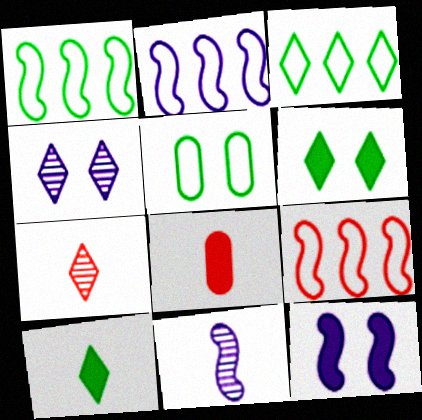[[1, 2, 9], 
[1, 4, 8], 
[2, 11, 12]]